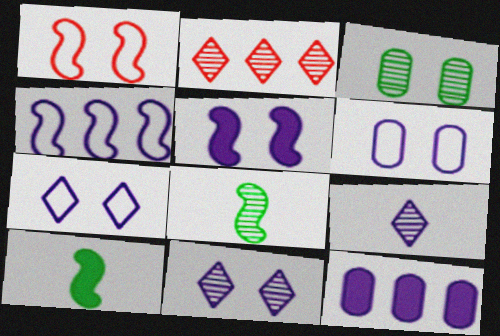[[2, 6, 10], 
[5, 6, 11]]